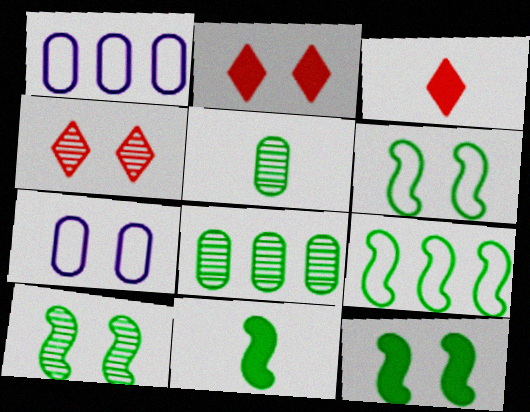[[1, 3, 10], 
[1, 4, 11], 
[2, 7, 10], 
[4, 7, 12], 
[6, 10, 12], 
[9, 10, 11]]